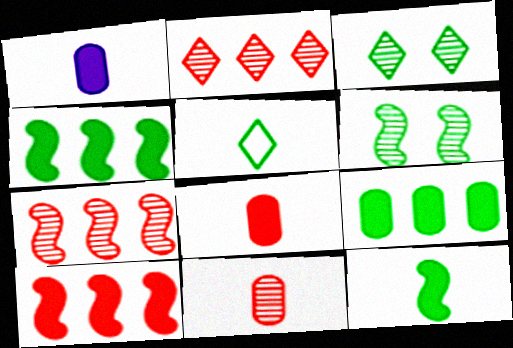[[5, 6, 9]]